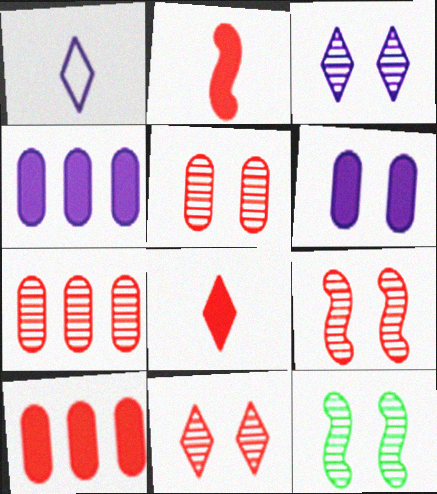[[1, 10, 12], 
[3, 5, 12], 
[5, 9, 11]]